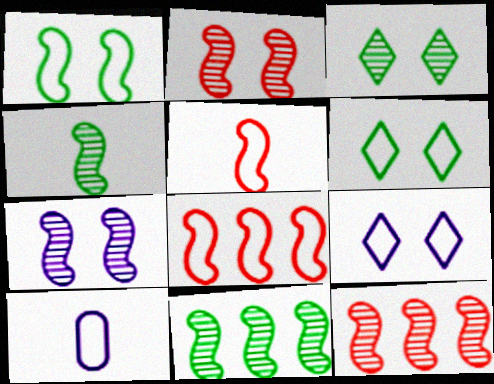[[4, 7, 12], 
[6, 8, 10]]